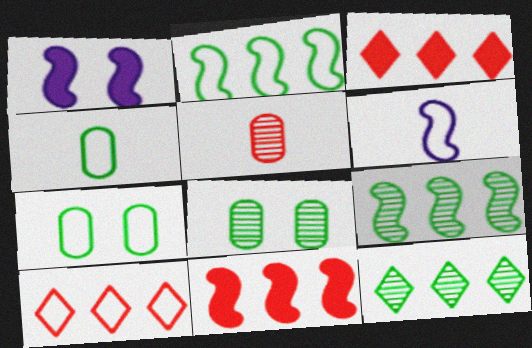[[3, 6, 8], 
[6, 7, 10]]